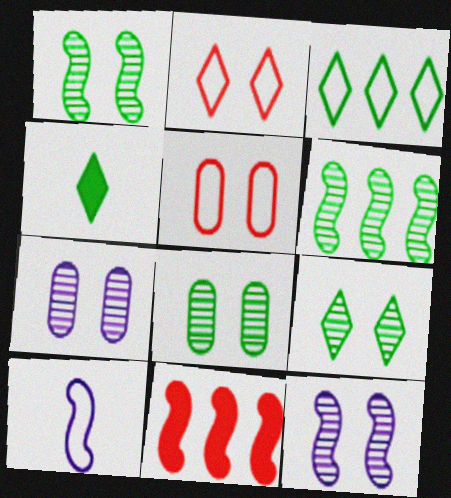[[1, 8, 9], 
[1, 10, 11], 
[3, 4, 9], 
[3, 5, 10]]